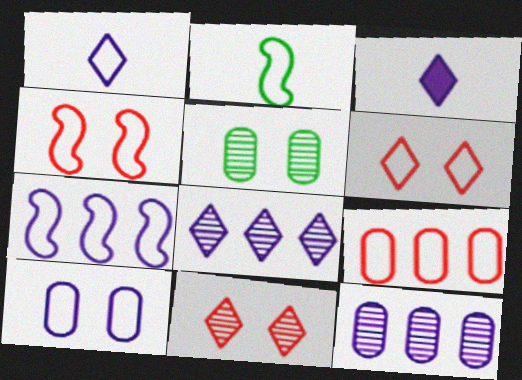[[1, 7, 10], 
[2, 4, 7]]